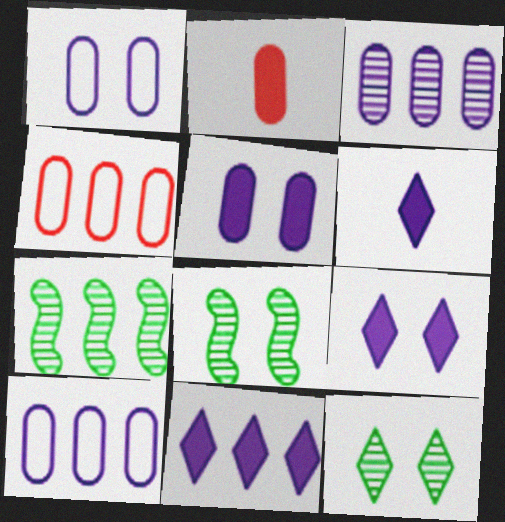[[4, 6, 8], 
[4, 7, 11], 
[6, 9, 11]]